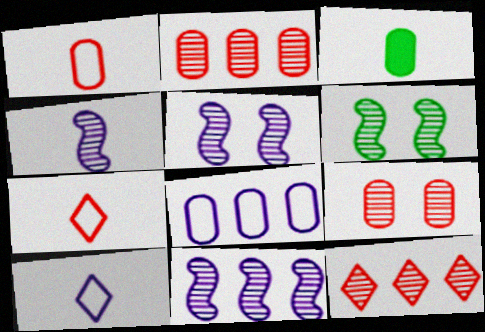[[3, 4, 7], 
[3, 8, 9], 
[4, 5, 11]]